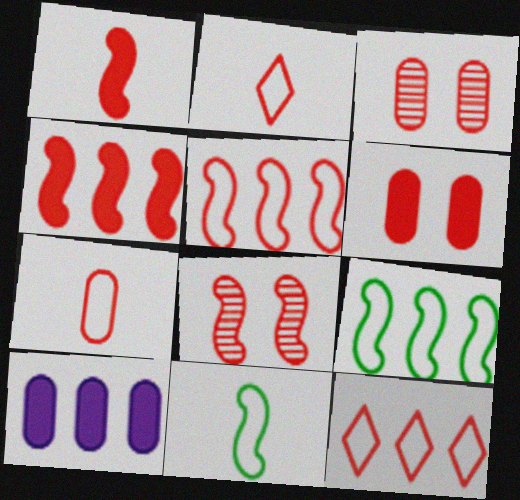[[1, 3, 12], 
[1, 5, 8], 
[2, 3, 4]]